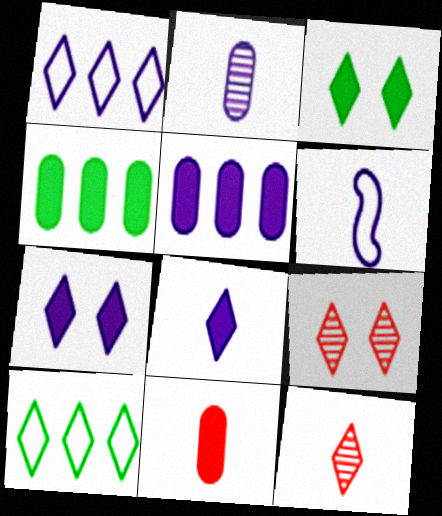[[1, 3, 12], 
[2, 6, 8], 
[4, 6, 9], 
[7, 10, 12], 
[8, 9, 10]]